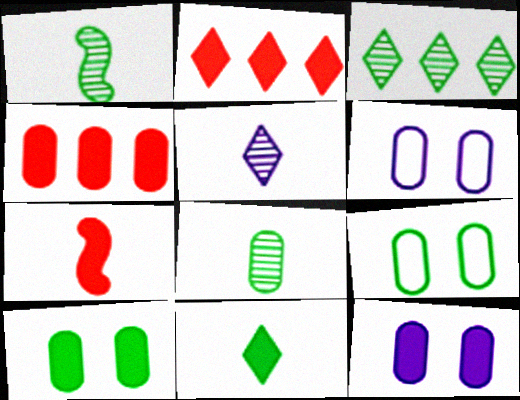[[1, 2, 6], 
[3, 6, 7], 
[4, 6, 8]]